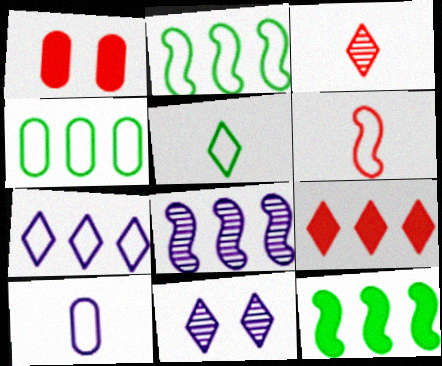[[1, 5, 8], 
[4, 8, 9], 
[5, 6, 10], 
[5, 9, 11]]